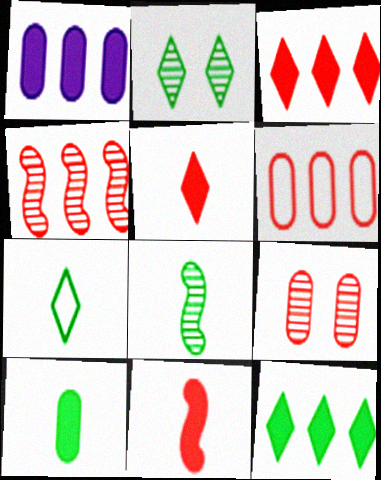[[2, 7, 12], 
[3, 4, 6], 
[7, 8, 10]]